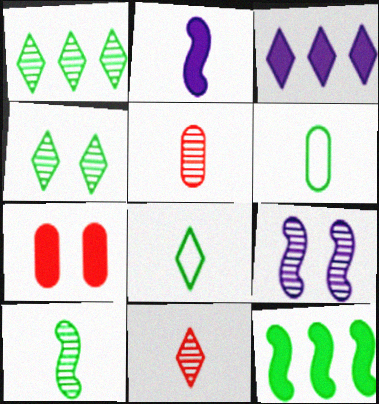[[1, 5, 9], 
[2, 5, 8], 
[2, 6, 11], 
[4, 6, 12]]